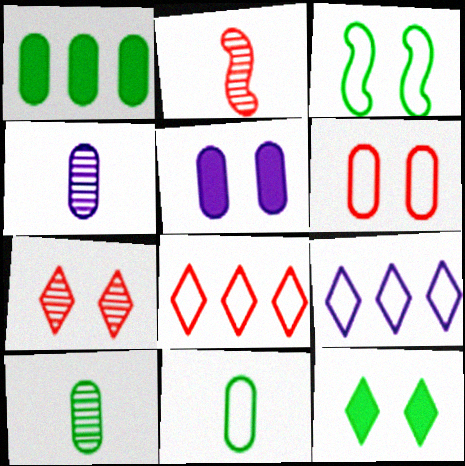[[1, 4, 6], 
[3, 5, 7]]